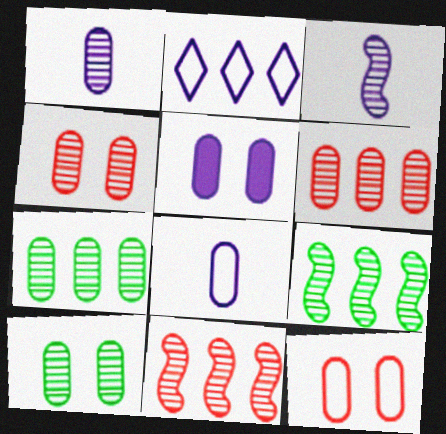[[1, 4, 7], 
[1, 6, 10], 
[2, 3, 5], 
[5, 10, 12]]